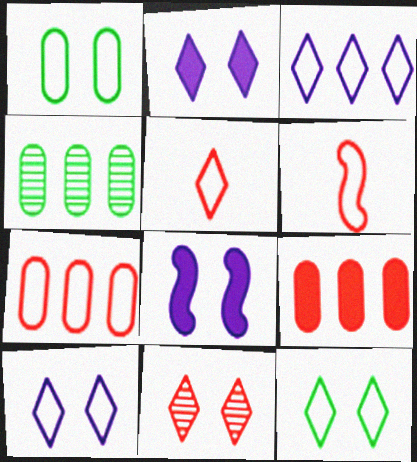[[1, 3, 6], 
[1, 8, 11], 
[2, 4, 6], 
[2, 11, 12], 
[3, 5, 12], 
[4, 5, 8], 
[6, 9, 11]]